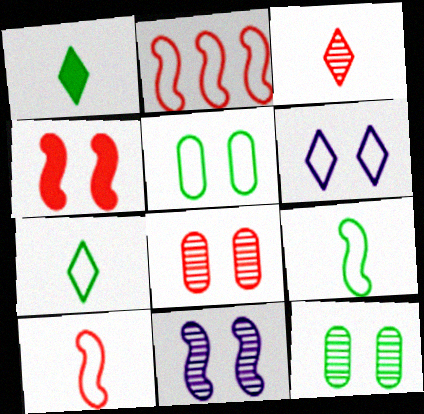[[4, 6, 12]]